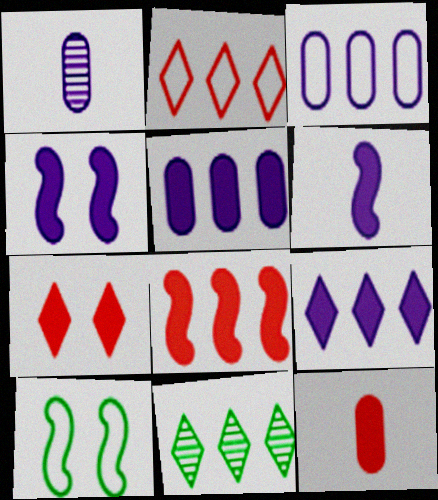[[2, 9, 11], 
[3, 8, 11], 
[7, 8, 12]]